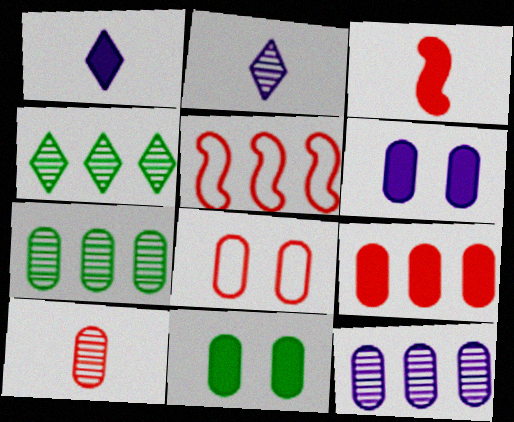[[2, 5, 11], 
[8, 9, 10]]